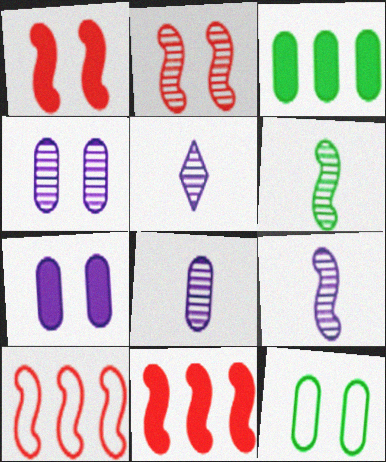[[5, 8, 9], 
[5, 11, 12]]